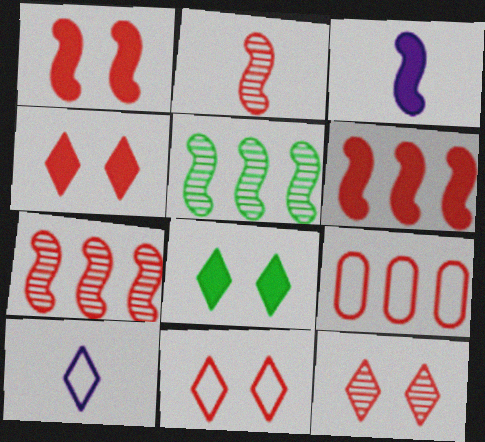[[2, 4, 9], 
[4, 11, 12]]